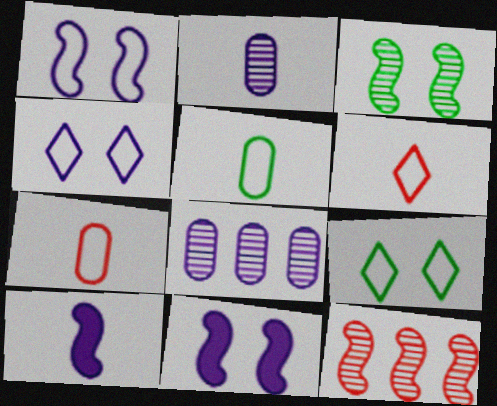[[4, 8, 10]]